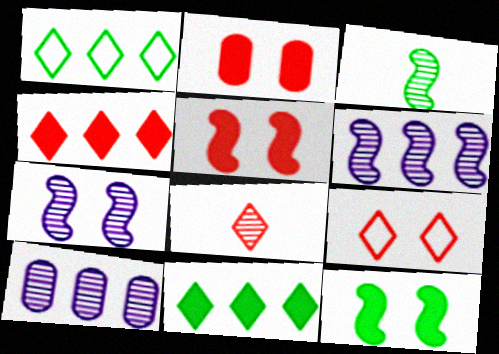[[4, 8, 9]]